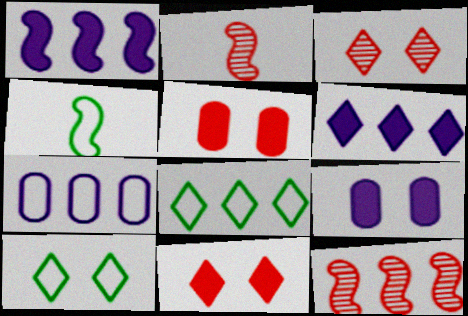[[2, 8, 9]]